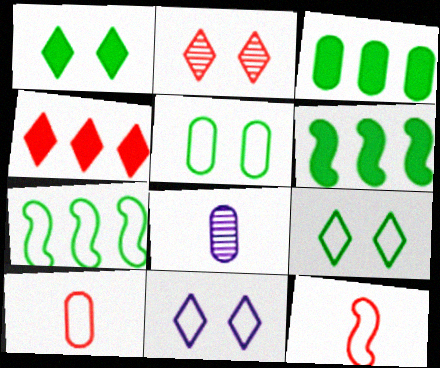[[1, 2, 11], 
[7, 10, 11]]